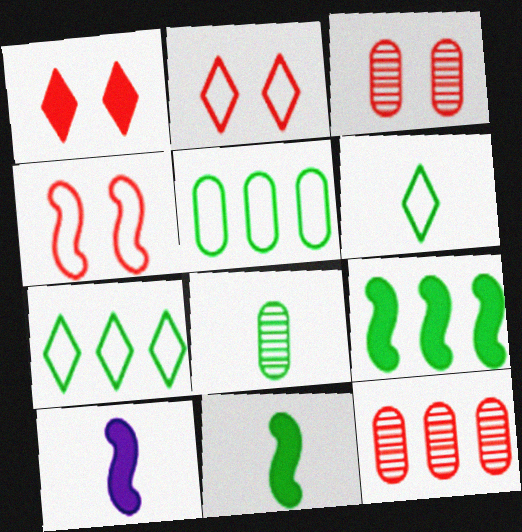[[1, 3, 4], 
[3, 7, 10], 
[6, 8, 11]]